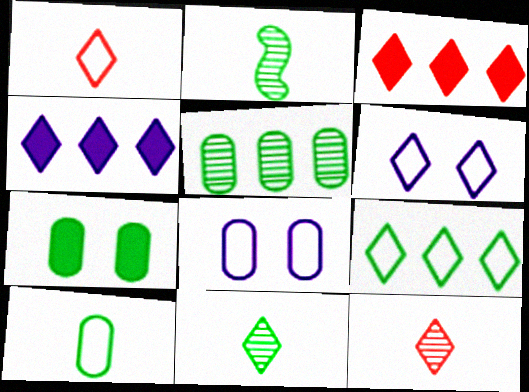[[1, 6, 9], 
[2, 3, 8], 
[2, 7, 9], 
[3, 6, 11], 
[5, 7, 10]]